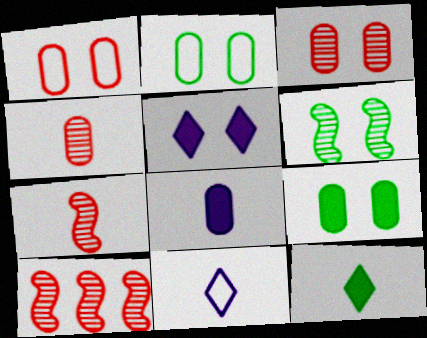[[1, 5, 6], 
[9, 10, 11]]